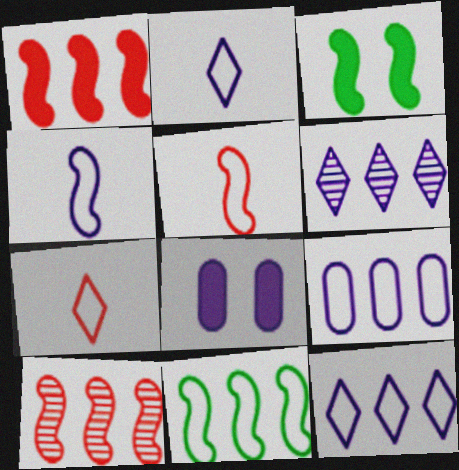[[3, 4, 10], 
[4, 6, 8]]